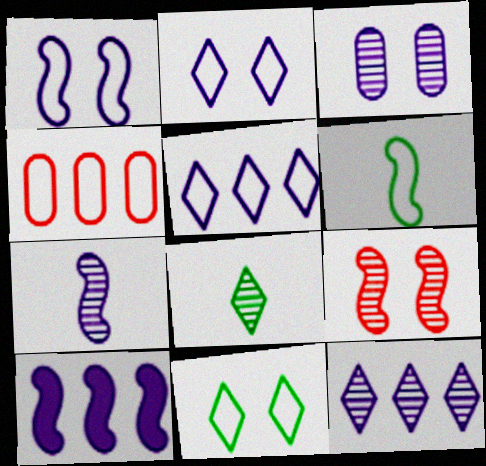[[1, 7, 10], 
[2, 4, 6], 
[3, 7, 12], 
[6, 9, 10]]